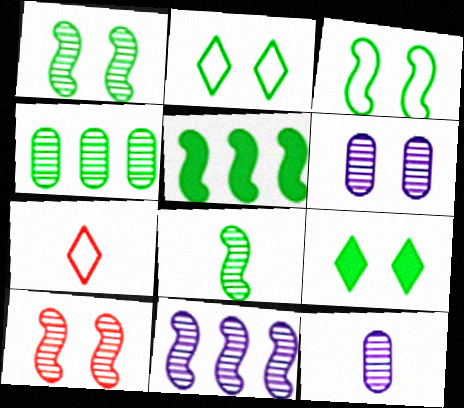[[3, 5, 8], 
[5, 6, 7], 
[8, 10, 11]]